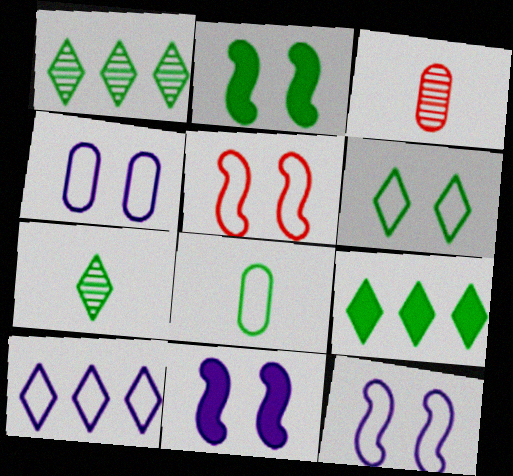[[1, 2, 8], 
[2, 3, 10], 
[3, 9, 12], 
[4, 5, 6], 
[5, 8, 10], 
[6, 7, 9]]